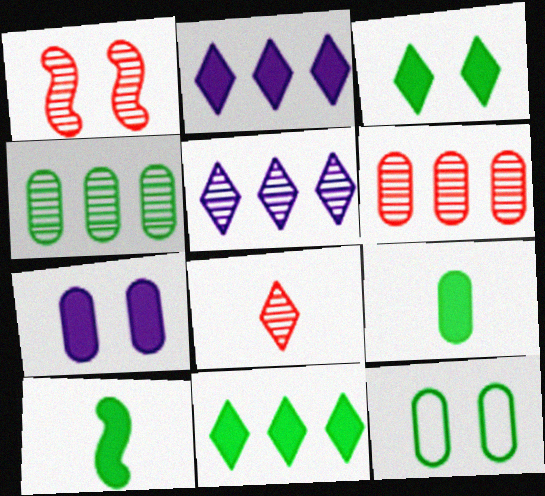[[1, 6, 8], 
[4, 9, 12]]